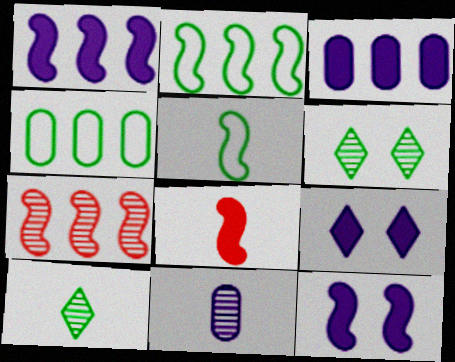[[1, 2, 7], 
[5, 7, 12], 
[6, 7, 11]]